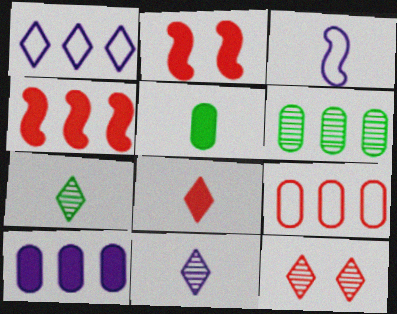[[1, 4, 6], 
[6, 9, 10]]